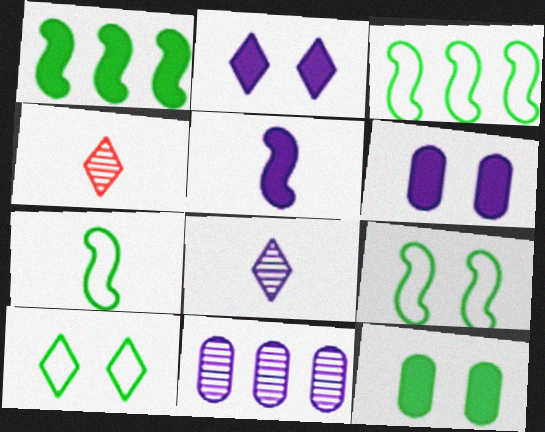[[3, 4, 6], 
[3, 7, 9]]